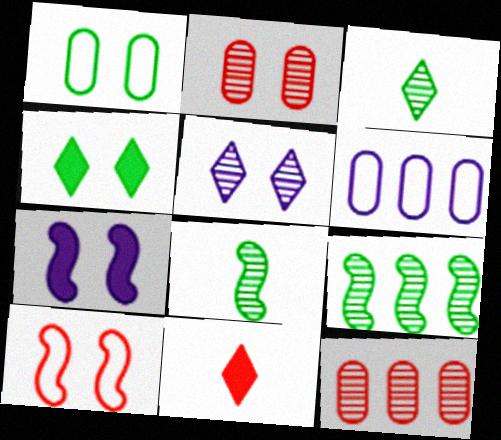[[5, 8, 12], 
[10, 11, 12]]